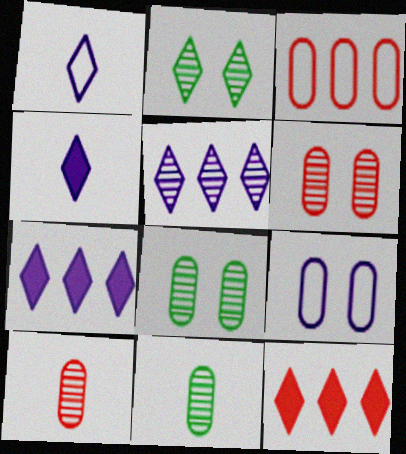[[1, 2, 12]]